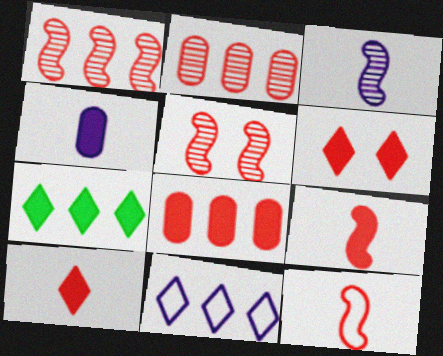[[2, 6, 12], 
[6, 8, 9]]